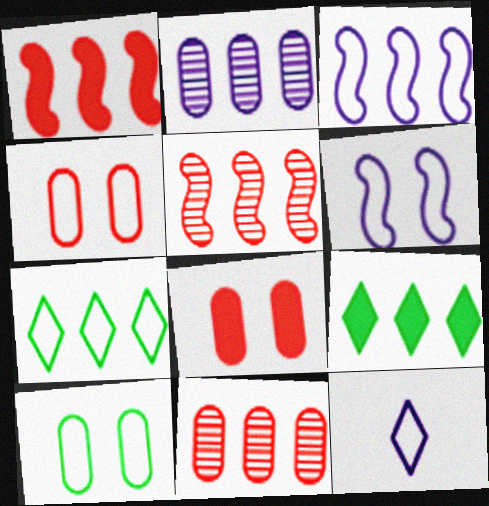[[1, 2, 7], 
[3, 9, 11]]